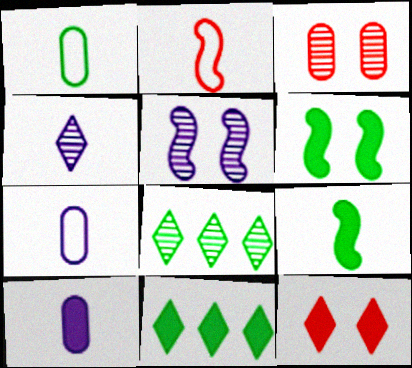[[1, 6, 8]]